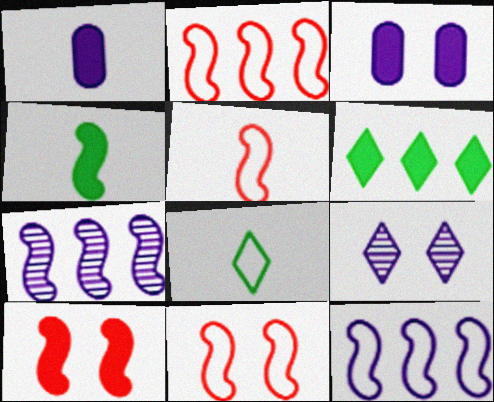[[1, 6, 10], 
[1, 9, 12], 
[2, 5, 11], 
[4, 7, 11]]